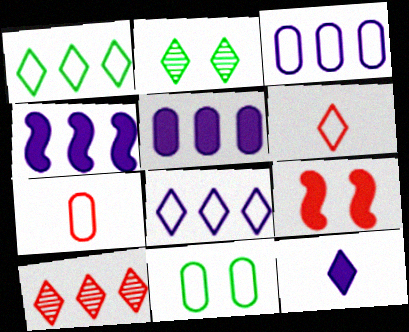[[2, 4, 7], 
[3, 7, 11], 
[7, 9, 10]]